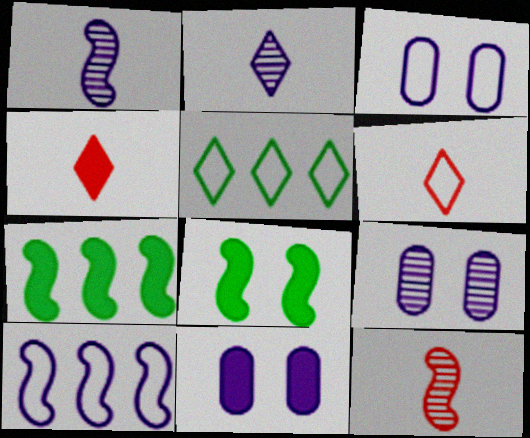[[2, 10, 11], 
[3, 9, 11], 
[4, 7, 11], 
[5, 11, 12], 
[6, 7, 9], 
[8, 10, 12]]